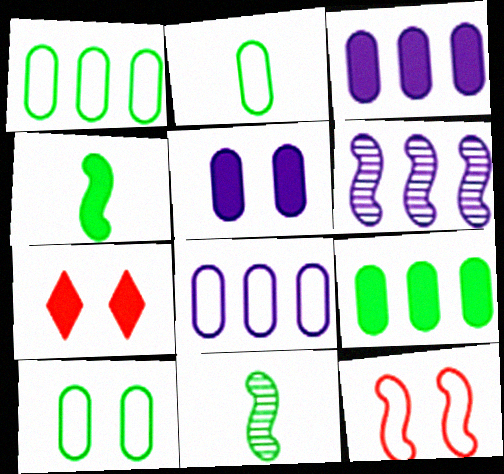[[1, 2, 10], 
[2, 6, 7], 
[3, 4, 7], 
[4, 6, 12], 
[7, 8, 11]]